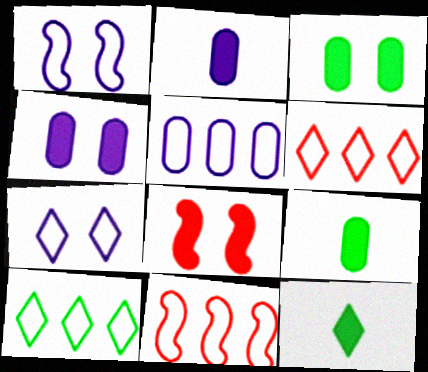[[5, 10, 11]]